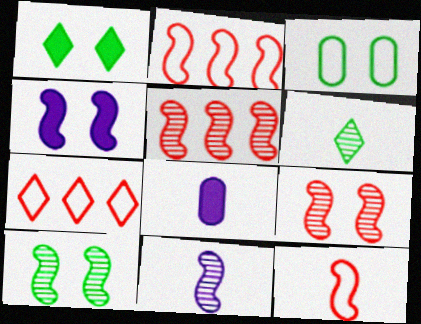[[1, 3, 10], 
[5, 10, 11], 
[6, 8, 12], 
[7, 8, 10]]